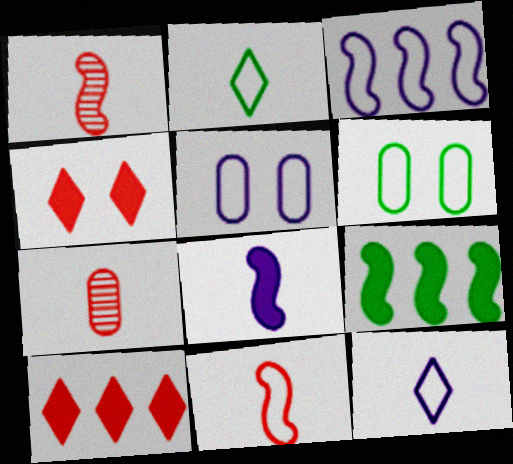[[2, 7, 8], 
[3, 5, 12]]